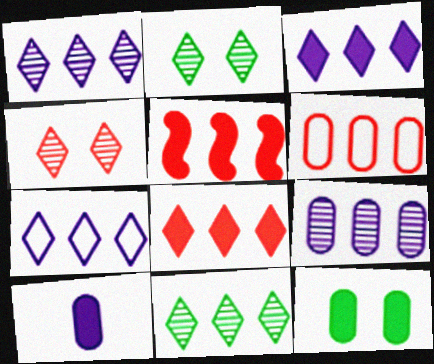[[1, 3, 7], 
[7, 8, 11]]